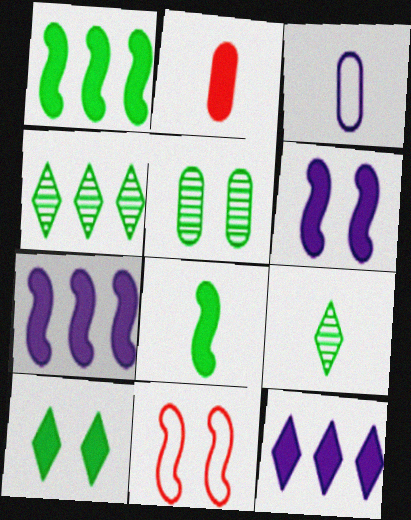[[2, 7, 10]]